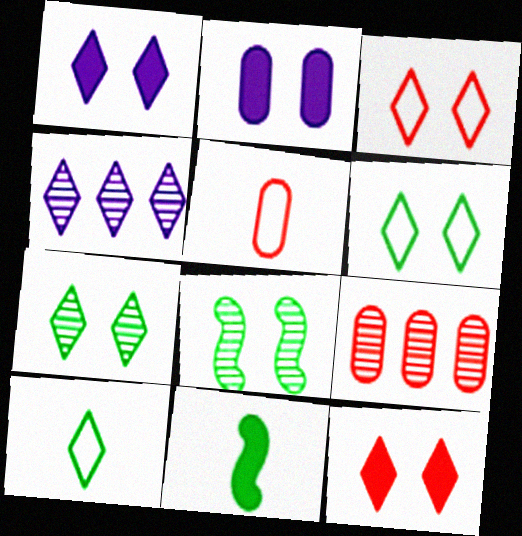[[1, 3, 7], 
[2, 3, 8], 
[4, 10, 12]]